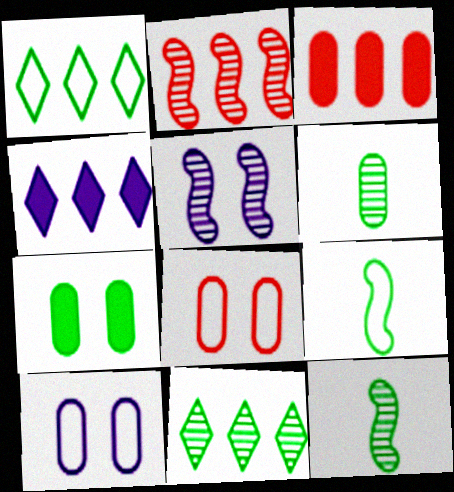[[1, 7, 12], 
[2, 5, 12], 
[3, 6, 10], 
[4, 8, 12], 
[7, 9, 11]]